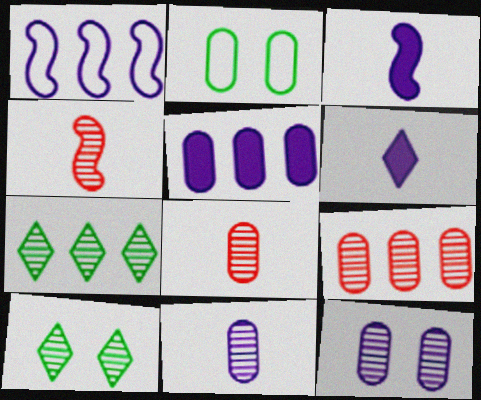[[1, 6, 12], 
[2, 5, 8], 
[4, 7, 12]]